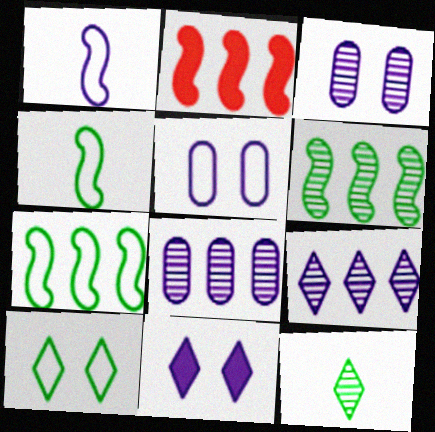[[1, 8, 11], 
[2, 5, 12]]